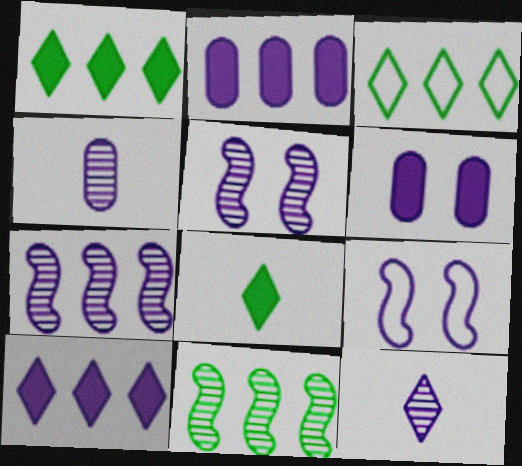[[2, 9, 12], 
[4, 9, 10]]